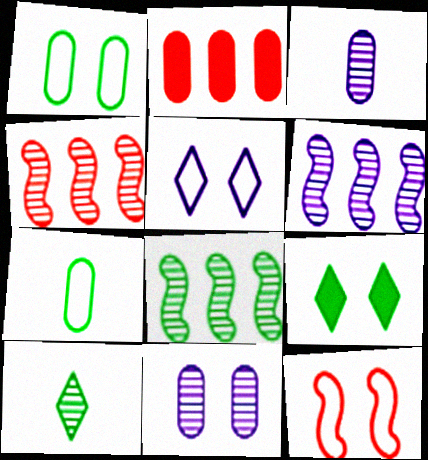[[1, 2, 3], 
[1, 5, 12], 
[2, 7, 11], 
[4, 6, 8], 
[4, 10, 11], 
[7, 8, 9], 
[9, 11, 12]]